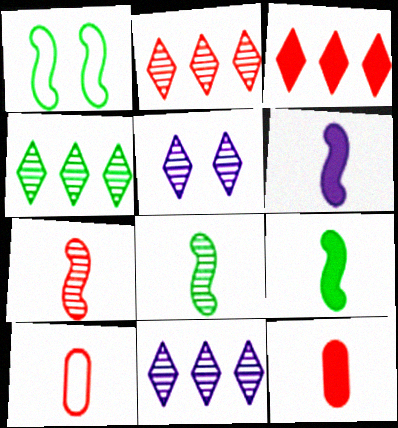[[1, 11, 12], 
[2, 4, 11]]